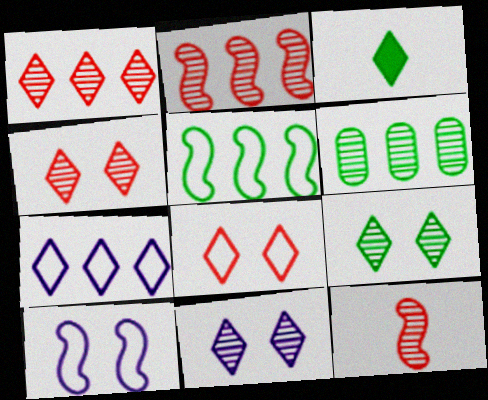[[3, 4, 7], 
[4, 9, 11], 
[6, 11, 12]]